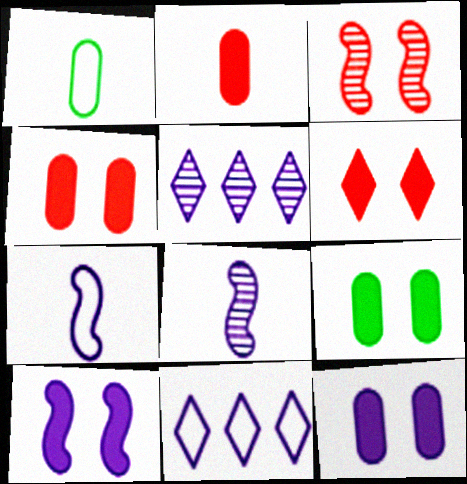[[4, 9, 12], 
[5, 7, 12], 
[6, 9, 10], 
[8, 11, 12]]